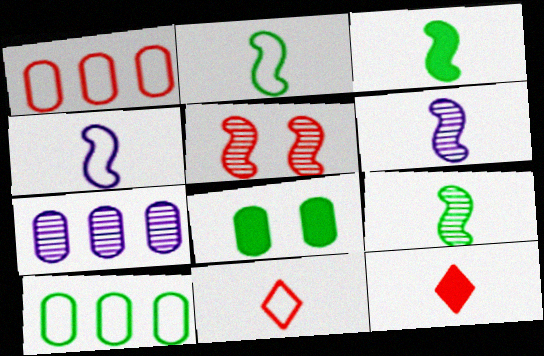[[1, 5, 12], 
[2, 3, 9]]